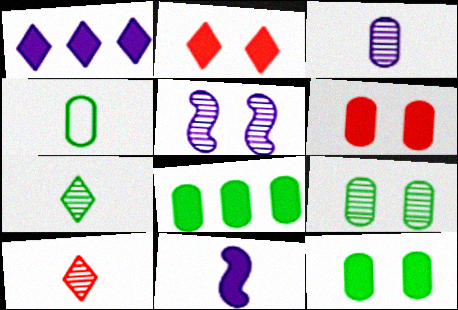[[2, 8, 11], 
[4, 8, 9], 
[4, 10, 11]]